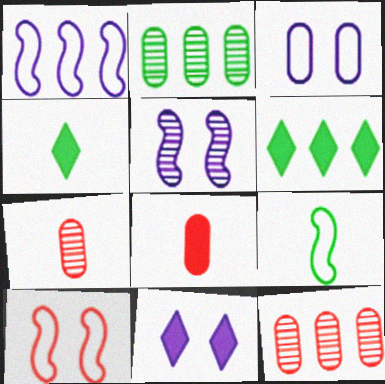[[1, 6, 12], 
[1, 9, 10], 
[2, 3, 8], 
[3, 5, 11], 
[9, 11, 12]]